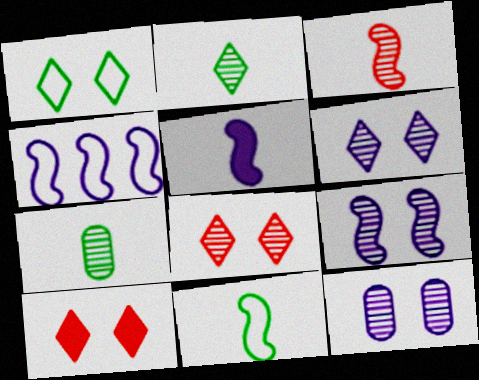[[1, 6, 10], 
[3, 5, 11], 
[4, 5, 9], 
[4, 7, 10], 
[6, 9, 12]]